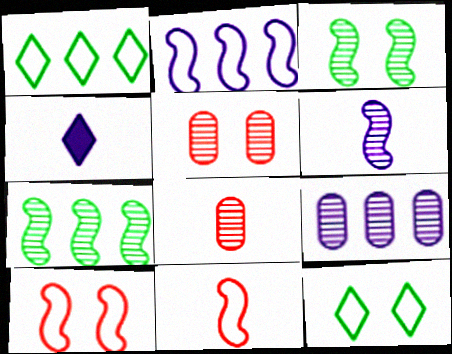[]